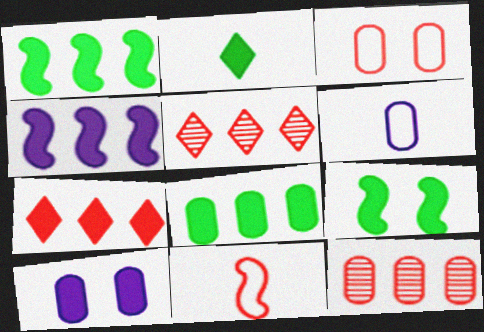[[2, 8, 9], 
[4, 7, 8], 
[5, 6, 9]]